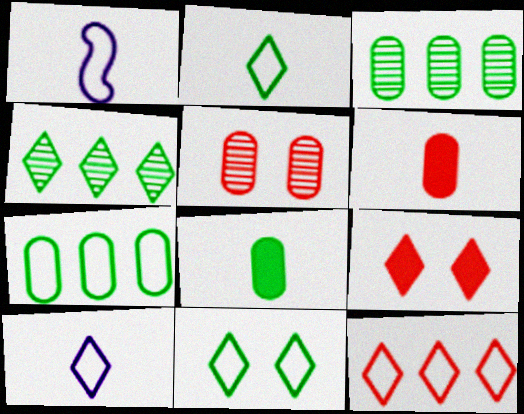[[1, 3, 9], 
[4, 9, 10], 
[10, 11, 12]]